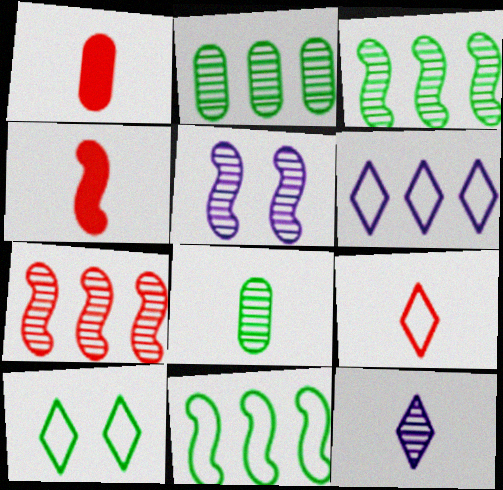[[4, 5, 11], 
[6, 9, 10]]